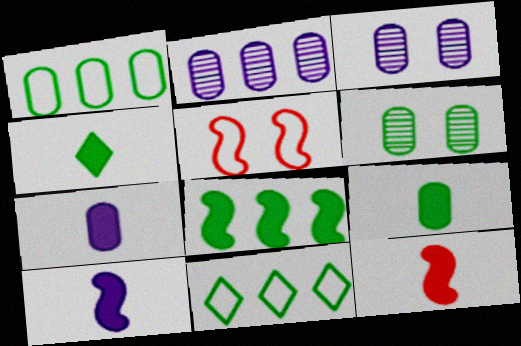[[1, 6, 9], 
[2, 4, 5], 
[3, 11, 12], 
[4, 7, 12]]